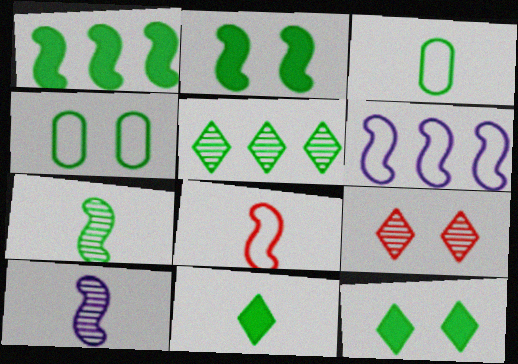[[2, 3, 5], 
[3, 7, 11]]